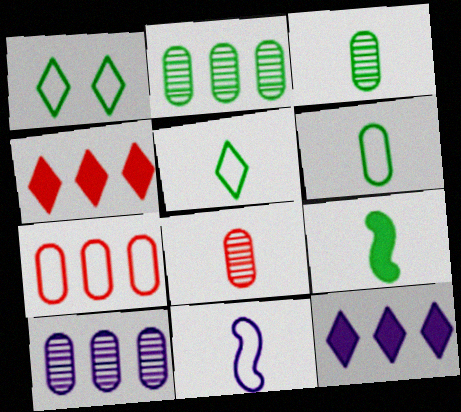[[1, 2, 9], 
[1, 7, 11], 
[3, 5, 9]]